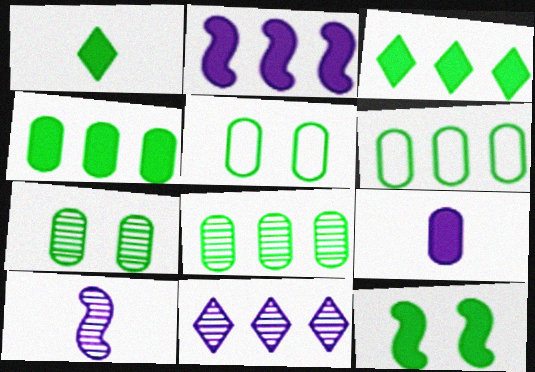[[1, 4, 12], 
[4, 6, 8]]